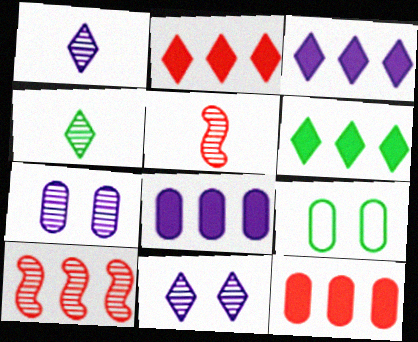[[2, 3, 6], 
[3, 5, 9], 
[4, 7, 10]]